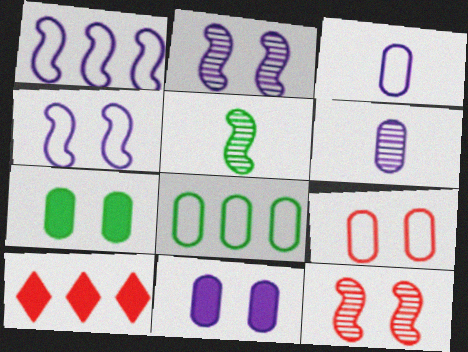[[3, 8, 9]]